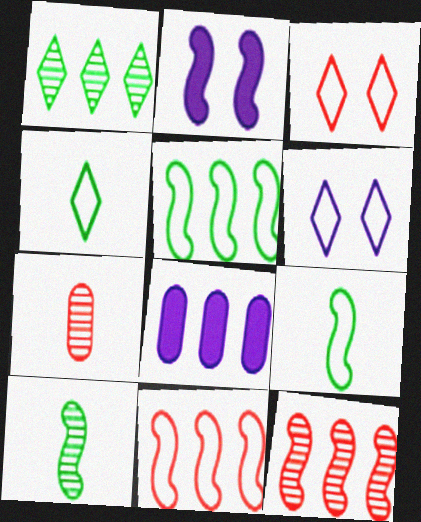[[1, 8, 11], 
[2, 9, 12], 
[2, 10, 11], 
[3, 8, 10]]